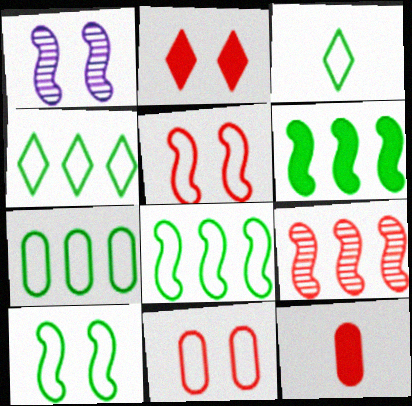[[1, 4, 12], 
[3, 7, 10], 
[4, 7, 8]]